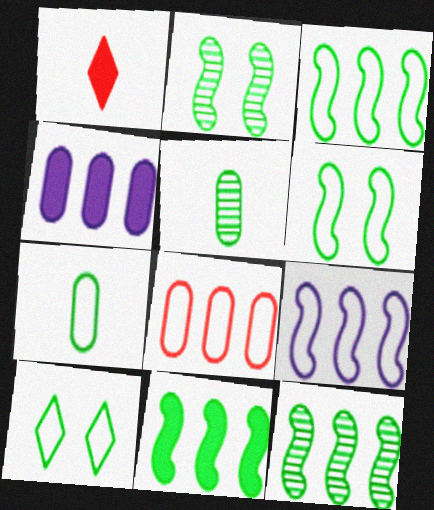[[3, 7, 10], 
[3, 11, 12], 
[5, 10, 11]]